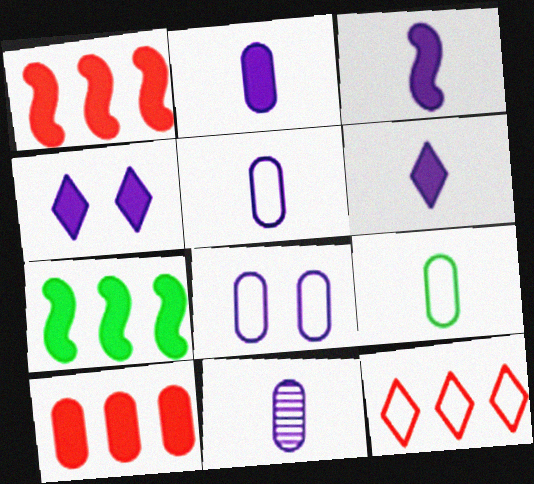[[2, 3, 6], 
[2, 5, 11]]